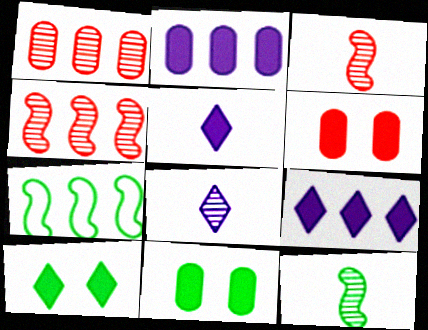[[1, 7, 9], 
[6, 7, 8]]